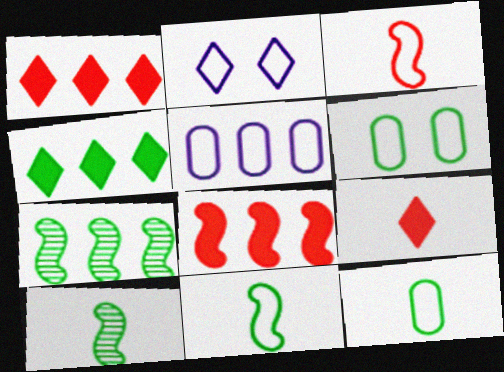[[1, 5, 7], 
[4, 6, 10]]